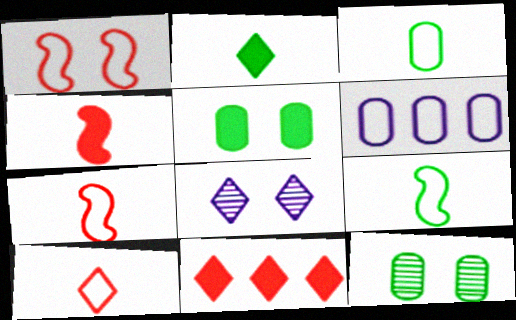[[1, 5, 8]]